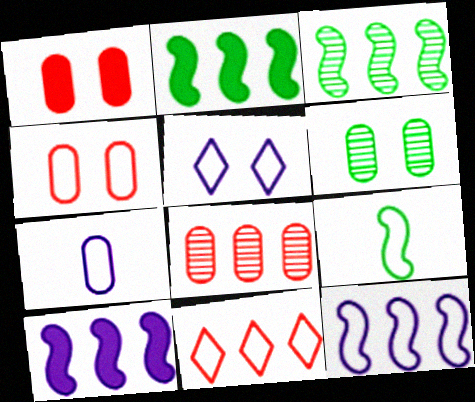[[5, 7, 12]]